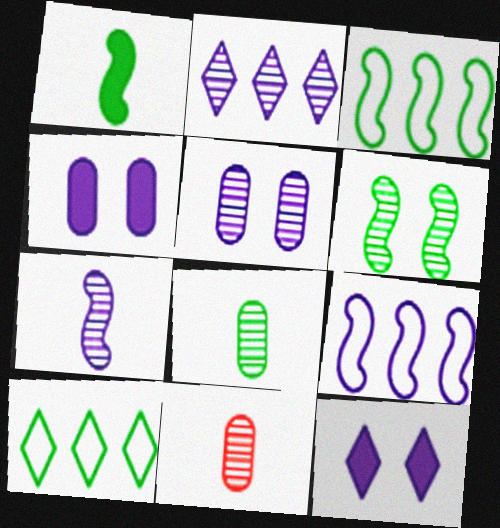[[1, 3, 6], 
[2, 5, 7], 
[2, 6, 11], 
[3, 11, 12]]